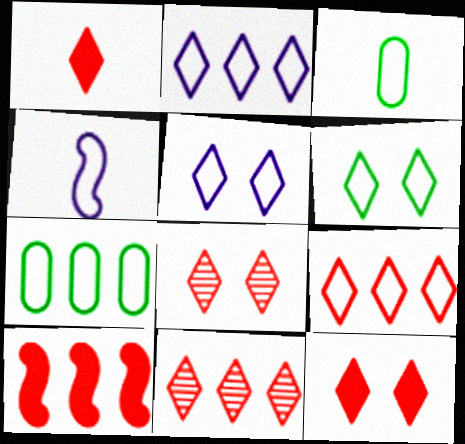[[1, 8, 9]]